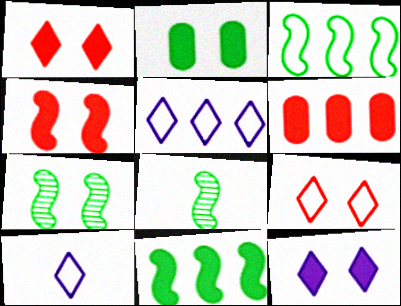[[2, 4, 12], 
[6, 7, 10]]